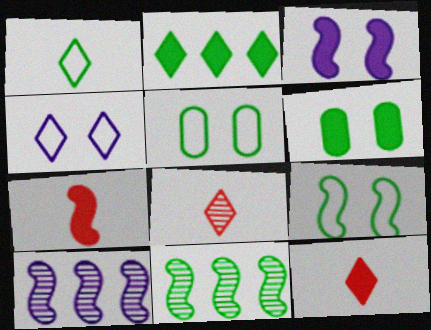[[1, 6, 11], 
[2, 4, 8], 
[5, 10, 12], 
[7, 9, 10]]